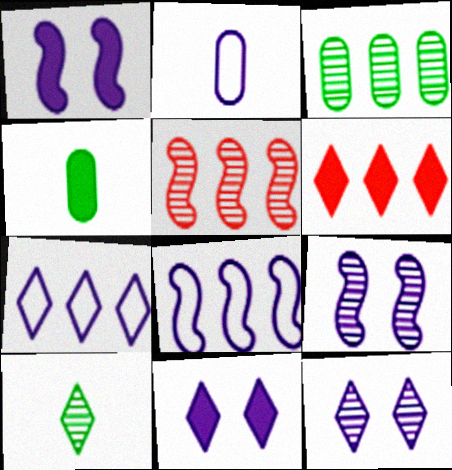[[1, 4, 6], 
[3, 6, 8]]